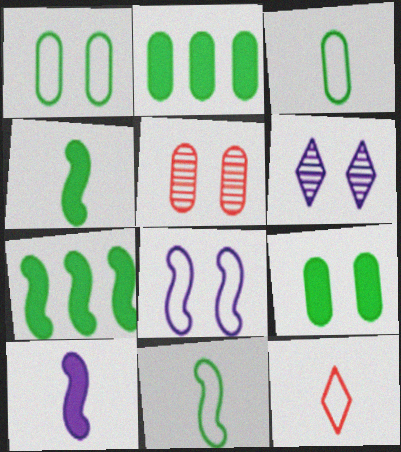[]